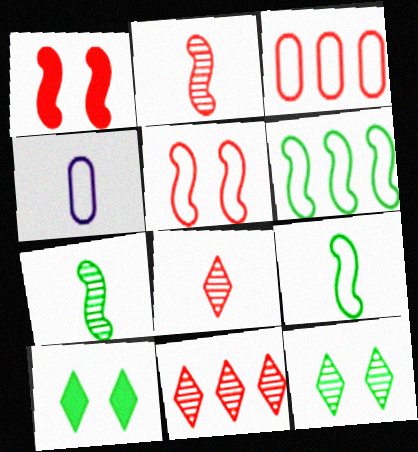[[1, 3, 8]]